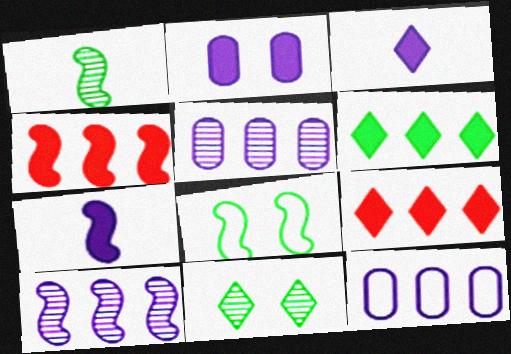[]